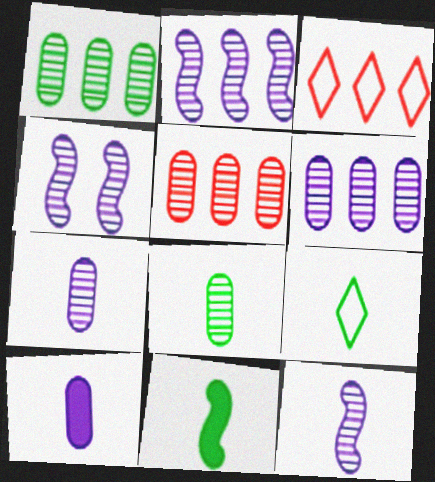[[1, 5, 6], 
[2, 4, 12], 
[8, 9, 11]]